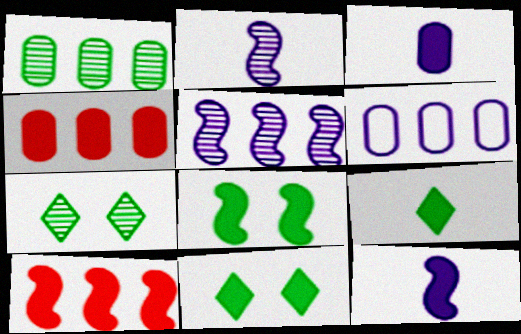[[1, 4, 6], 
[3, 10, 11], 
[4, 11, 12], 
[8, 10, 12]]